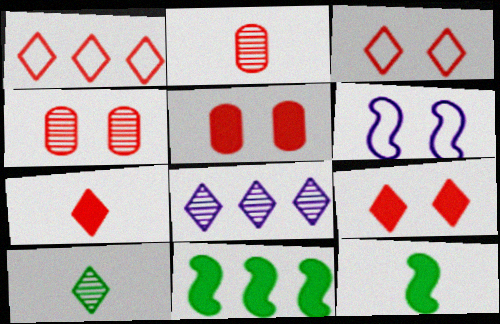[]